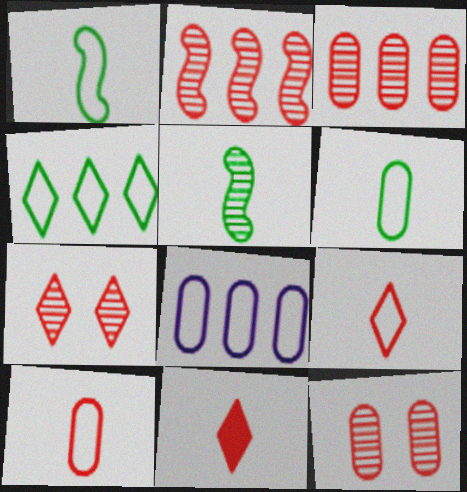[]